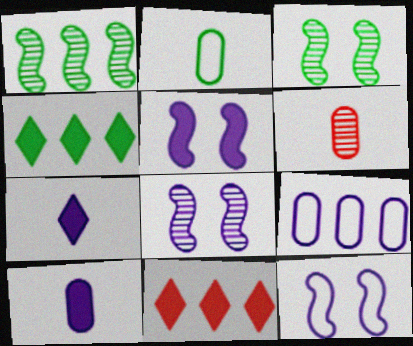[[1, 9, 11], 
[2, 3, 4], 
[2, 6, 10], 
[2, 8, 11], 
[4, 6, 12], 
[5, 8, 12], 
[7, 8, 9]]